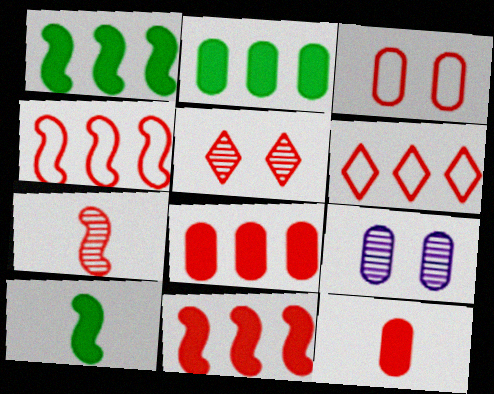[[4, 5, 12], 
[6, 9, 10]]